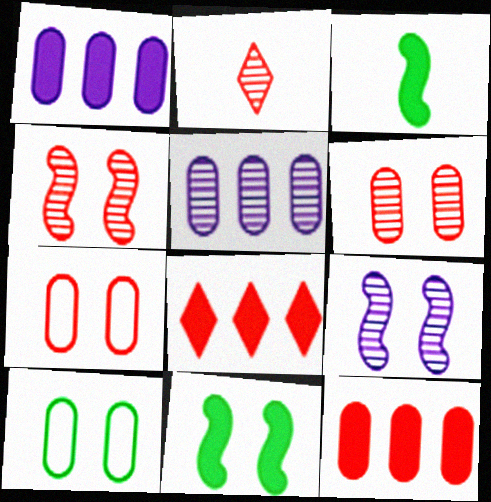[]